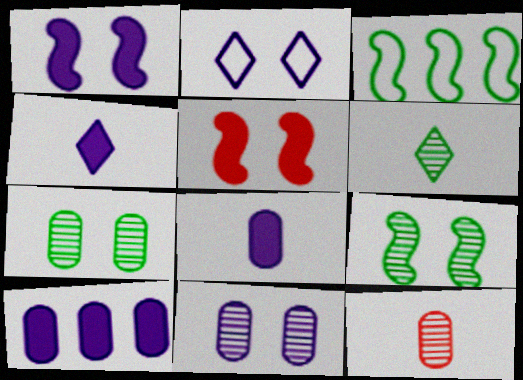[[1, 2, 11], 
[1, 4, 10], 
[2, 5, 7]]